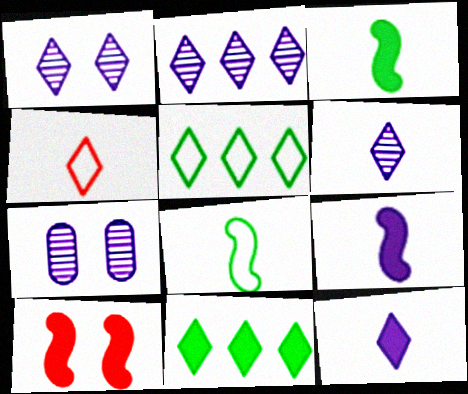[[1, 2, 6], 
[1, 4, 11]]